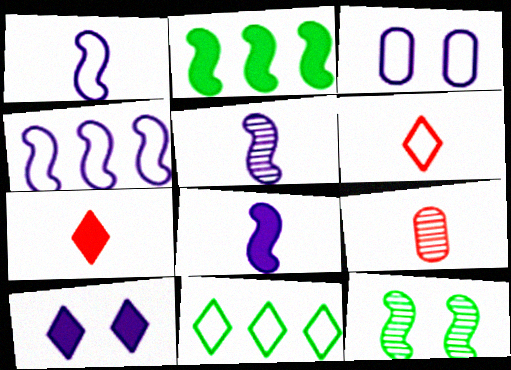[[1, 5, 8]]